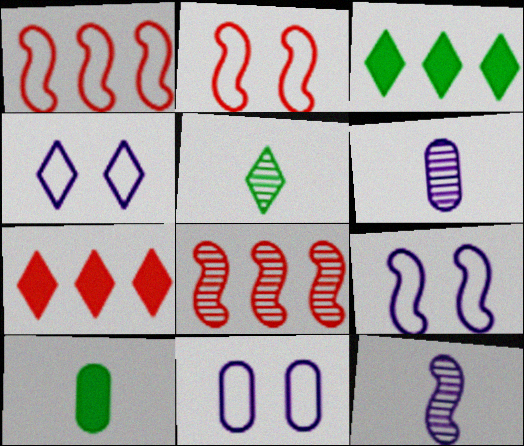[[2, 3, 6], 
[4, 5, 7], 
[4, 8, 10], 
[4, 9, 11]]